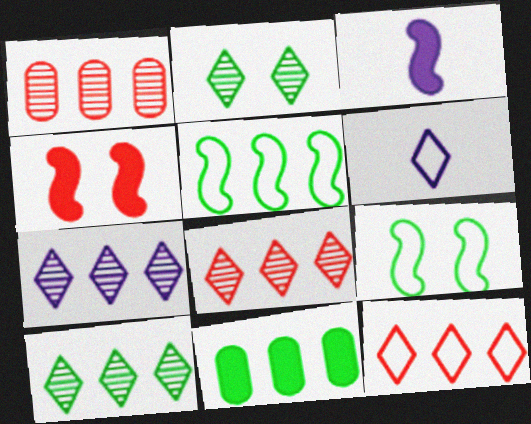[[5, 10, 11], 
[7, 8, 10]]